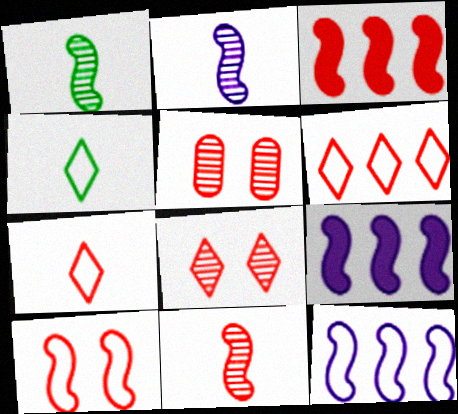[[1, 2, 11], 
[1, 9, 10], 
[3, 5, 7], 
[3, 10, 11], 
[4, 5, 9]]